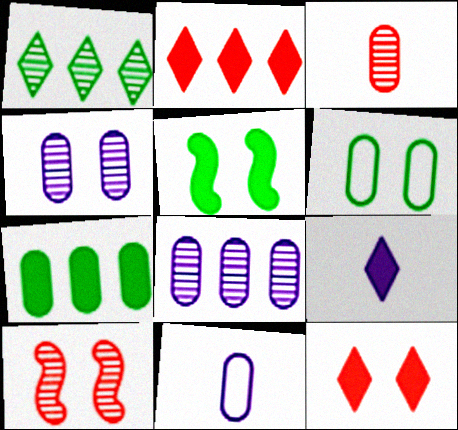[]